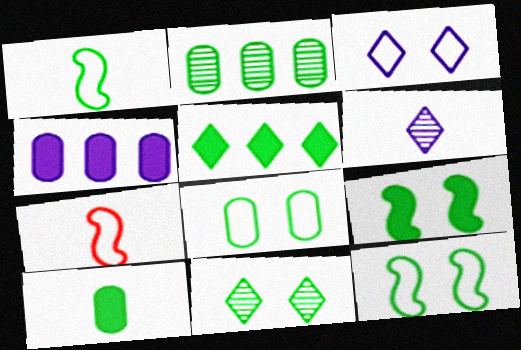[[2, 8, 10], 
[4, 7, 11], 
[5, 9, 10], 
[6, 7, 10], 
[8, 9, 11]]